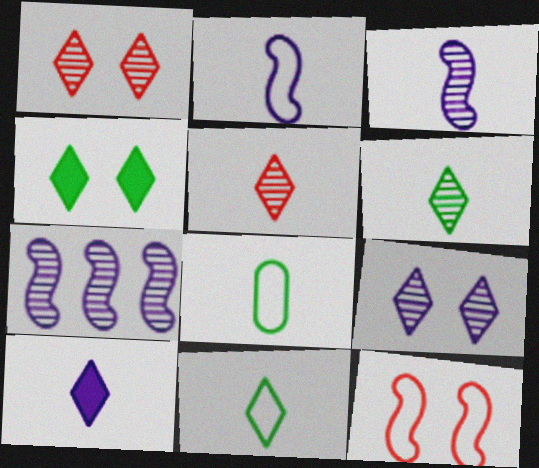[[5, 10, 11]]